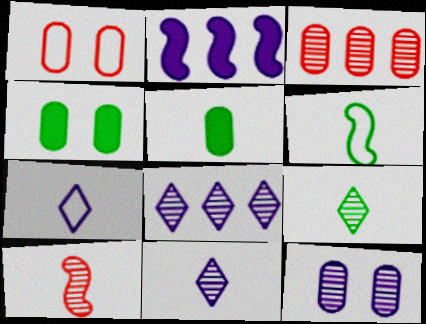[[1, 2, 9], 
[1, 4, 12], 
[2, 7, 12], 
[5, 6, 9], 
[5, 7, 10]]